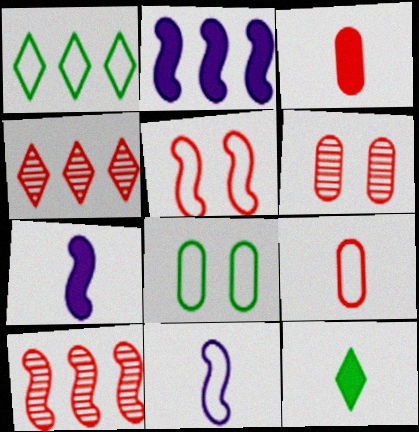[[1, 6, 7], 
[3, 4, 5], 
[3, 7, 12], 
[4, 7, 8]]